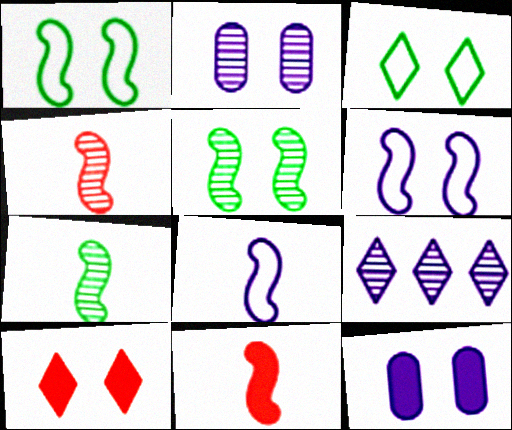[[1, 2, 10], 
[7, 8, 11], 
[8, 9, 12]]